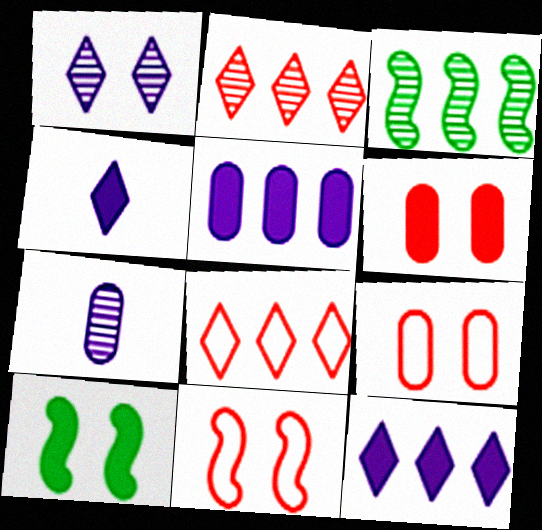[[1, 9, 10], 
[3, 4, 9], 
[3, 5, 8], 
[7, 8, 10]]